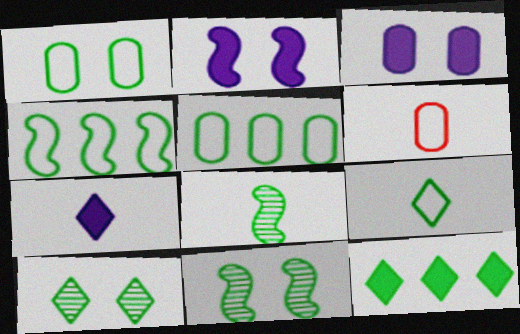[[1, 4, 9], 
[1, 8, 12], 
[6, 7, 8], 
[9, 10, 12]]